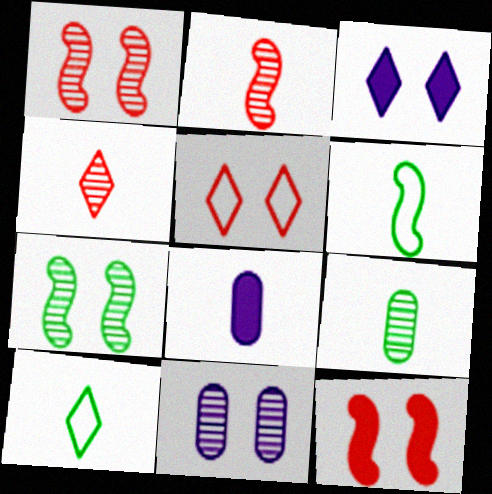[[2, 8, 10], 
[4, 6, 8]]